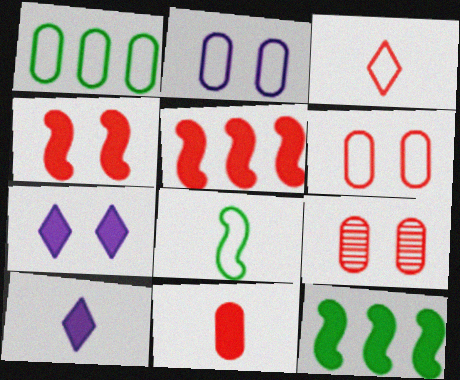[[3, 5, 9], 
[7, 11, 12]]